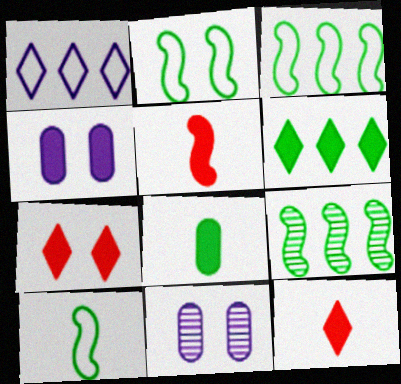[[2, 3, 10], 
[2, 7, 11], 
[3, 11, 12], 
[4, 5, 6]]